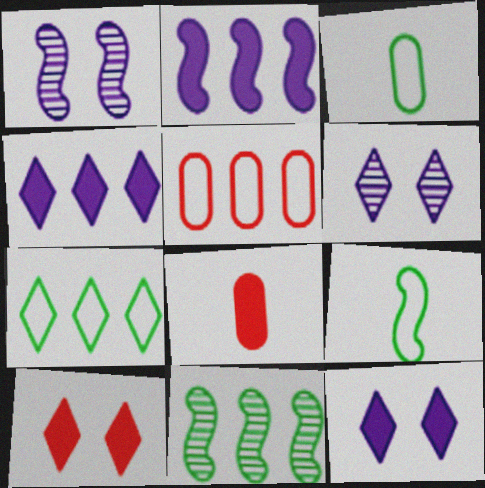[[1, 7, 8], 
[4, 5, 11]]